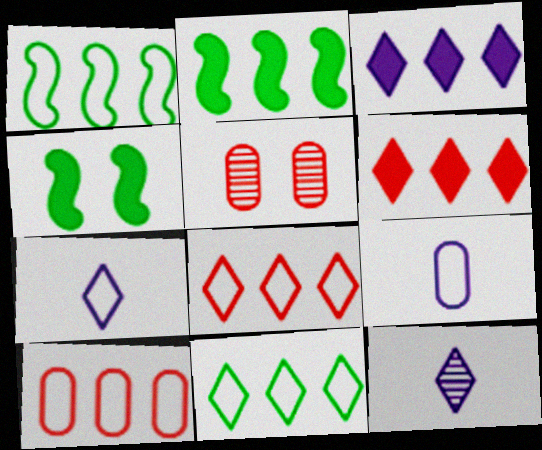[[2, 5, 7], 
[4, 10, 12]]